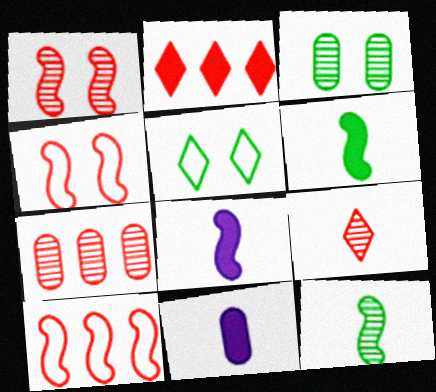[[1, 7, 9], 
[2, 7, 10], 
[5, 7, 8]]